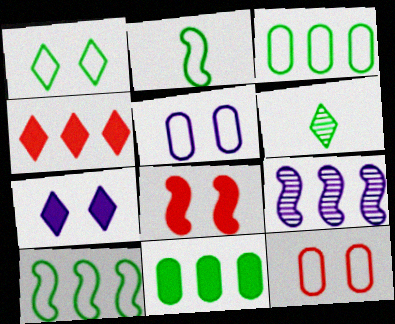[[1, 2, 3], 
[2, 8, 9], 
[3, 4, 9]]